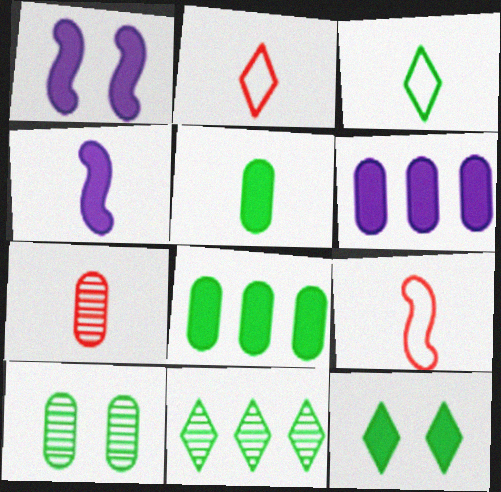[[3, 4, 7], 
[3, 11, 12]]